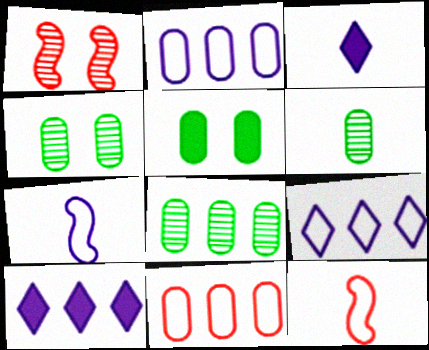[[3, 6, 12], 
[4, 6, 8], 
[4, 10, 12]]